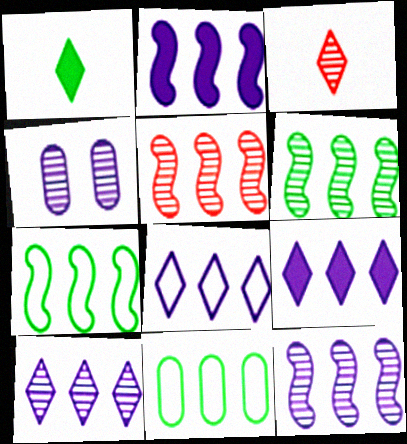[[2, 5, 7], 
[3, 4, 6], 
[5, 6, 12], 
[5, 9, 11], 
[8, 9, 10]]